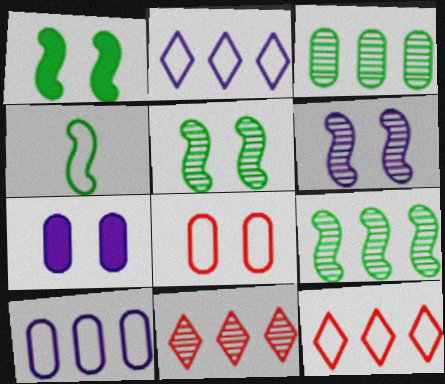[[1, 4, 9], 
[2, 4, 8], 
[4, 7, 11]]